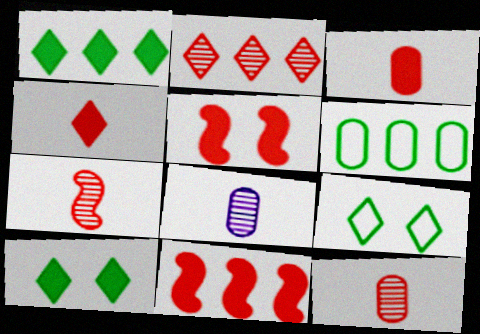[[8, 9, 11]]